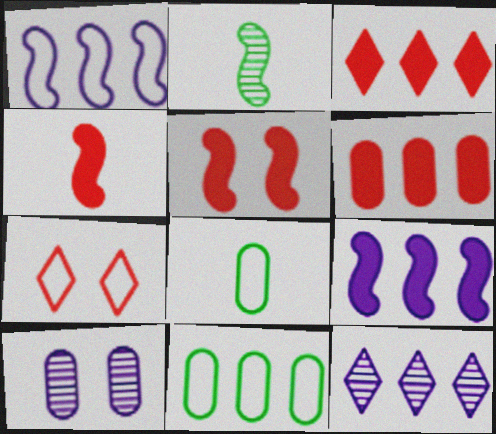[[1, 2, 5], 
[1, 7, 8], 
[5, 8, 12], 
[6, 8, 10]]